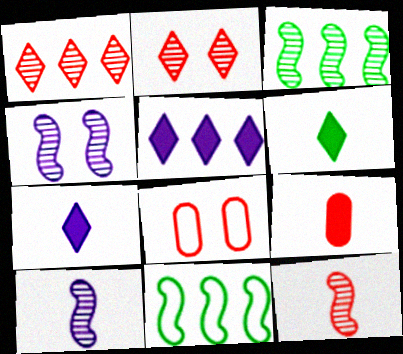[[3, 4, 12], 
[3, 7, 8]]